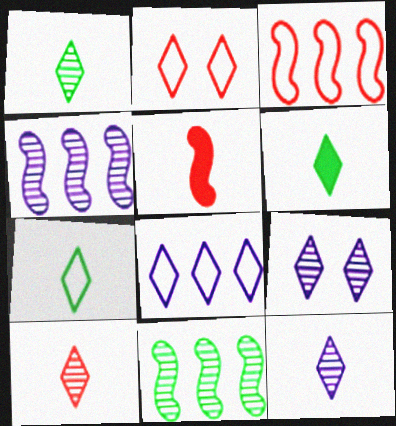[[1, 6, 7], 
[1, 10, 12], 
[2, 7, 8]]